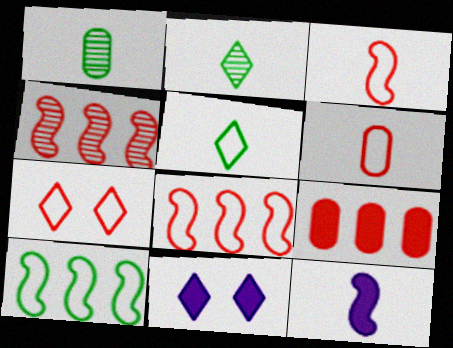[[1, 8, 11], 
[2, 6, 12], 
[6, 7, 8]]